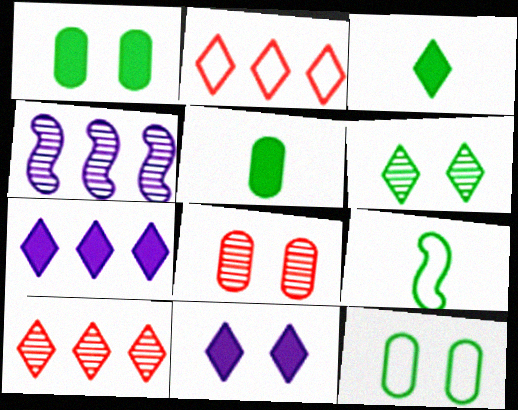[[7, 8, 9]]